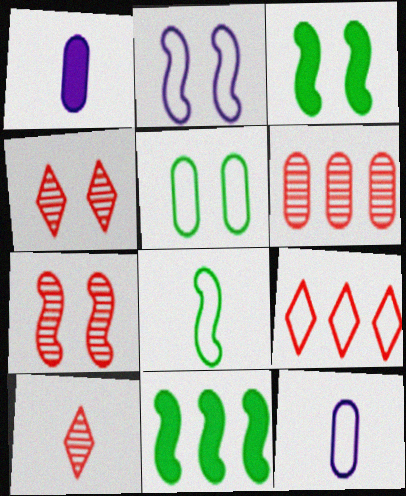[[1, 5, 6], 
[1, 8, 10], 
[2, 3, 7], 
[4, 11, 12], 
[6, 7, 10]]